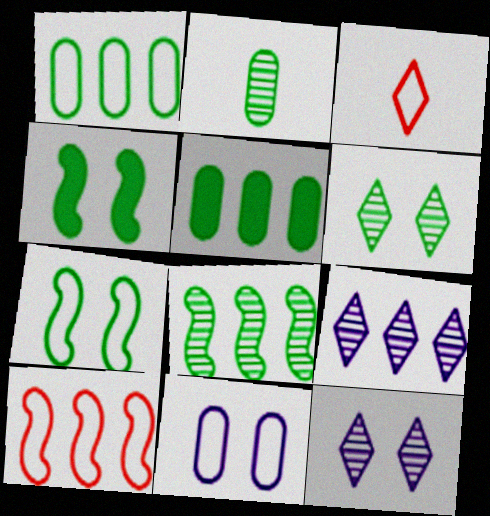[[2, 6, 8], 
[5, 9, 10]]